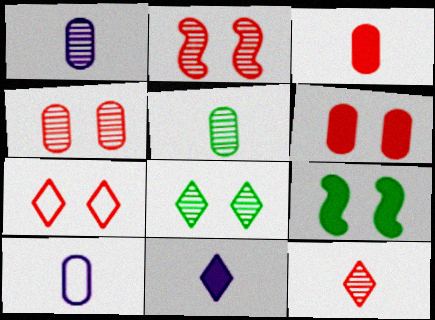[[2, 6, 7], 
[3, 5, 10]]